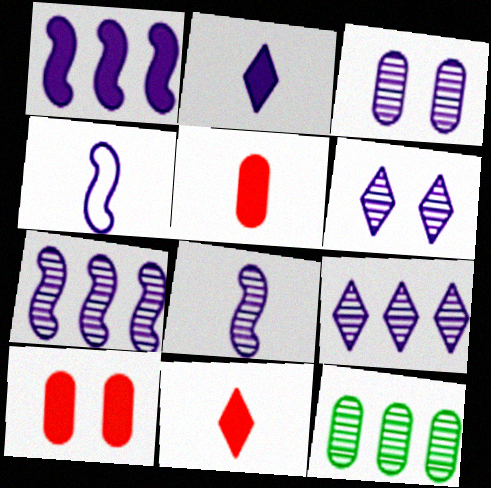[[3, 8, 9]]